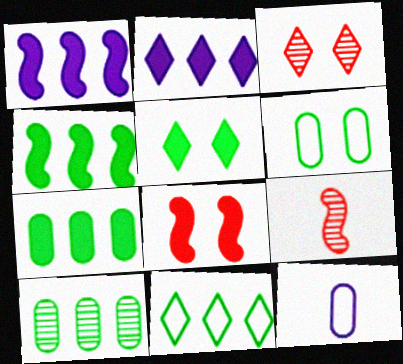[[2, 6, 9], 
[3, 4, 12], 
[4, 10, 11]]